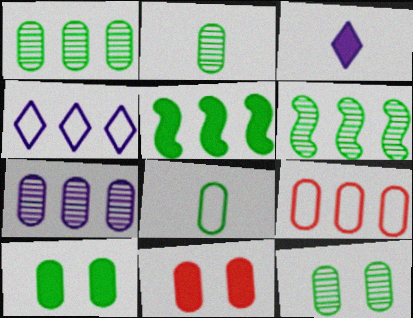[[1, 2, 12], 
[1, 8, 10], 
[3, 5, 11], 
[7, 8, 11]]